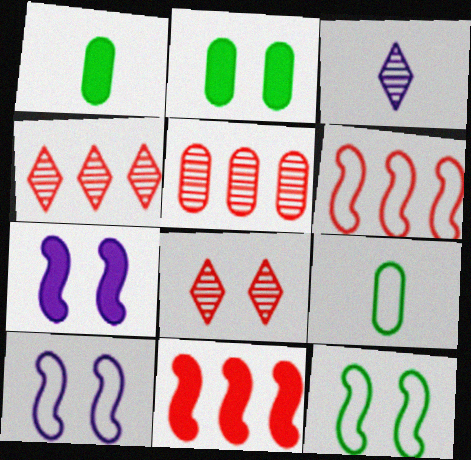[[1, 4, 10], 
[2, 3, 6], 
[2, 8, 10], 
[4, 7, 9]]